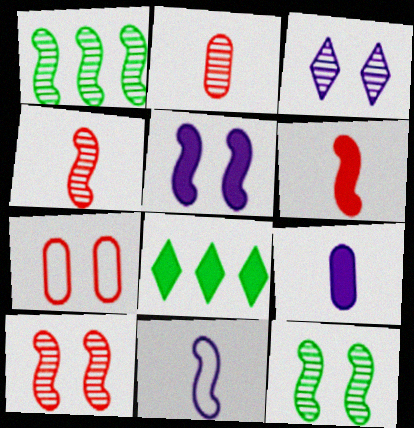[[1, 2, 3]]